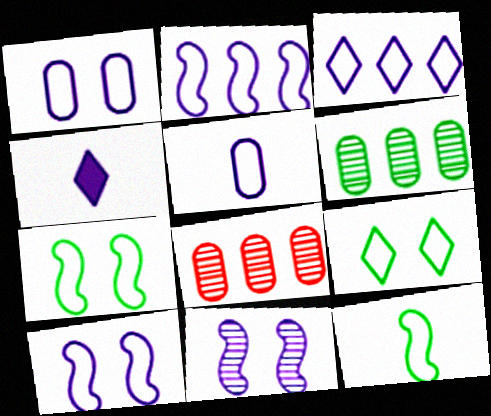[[3, 5, 10], 
[4, 7, 8]]